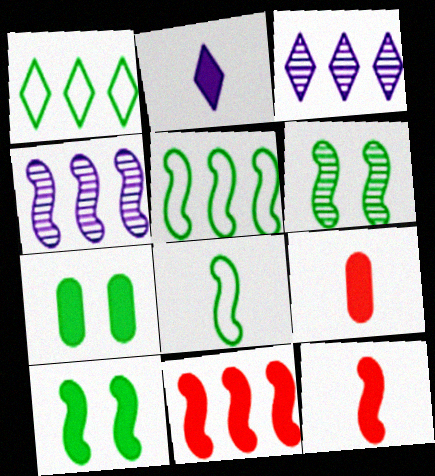[[2, 7, 11], 
[4, 5, 11]]